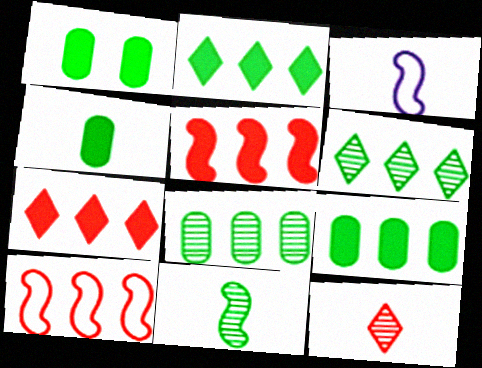[[1, 4, 9], 
[3, 4, 12]]